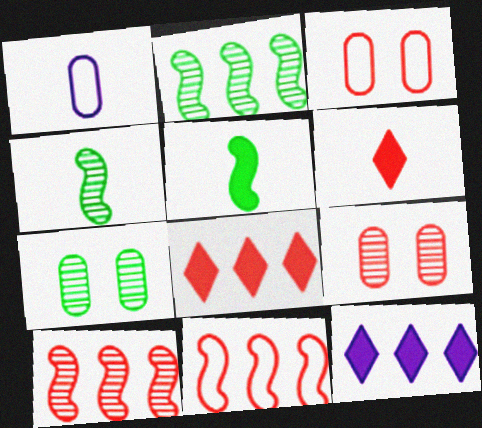[[1, 4, 6], 
[3, 4, 12], 
[3, 6, 10], 
[6, 9, 11]]